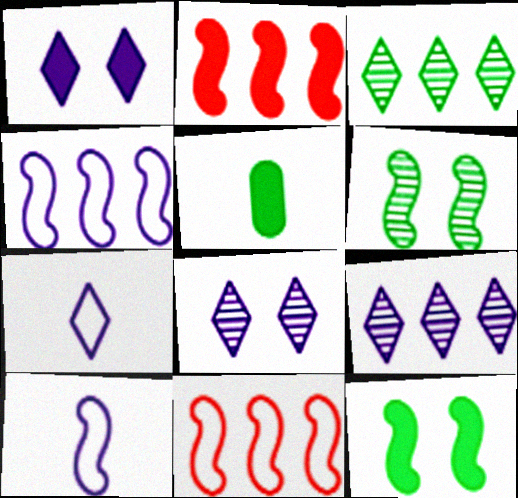[[1, 2, 5], 
[1, 7, 9], 
[2, 6, 10], 
[5, 8, 11]]